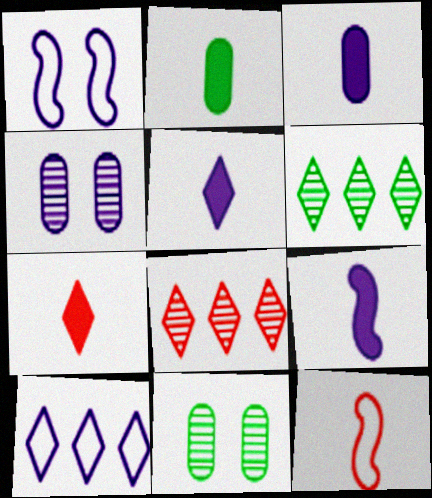[[1, 2, 8], 
[2, 7, 9], 
[3, 5, 9], 
[4, 9, 10]]